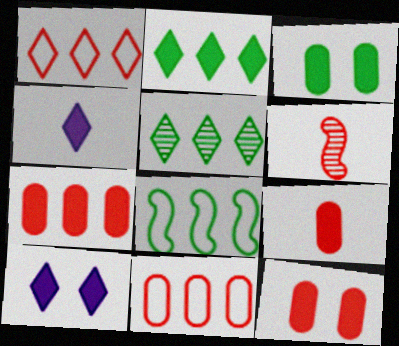[[1, 6, 12], 
[7, 9, 12]]